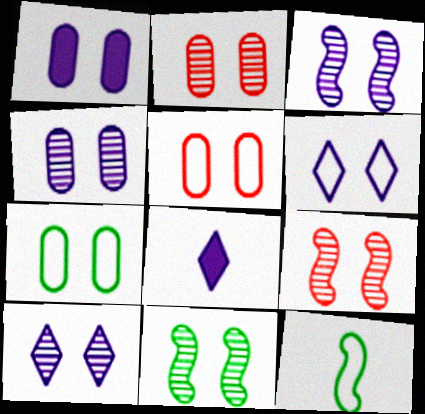[[1, 2, 7], 
[1, 3, 6], 
[2, 10, 11], 
[3, 4, 10], 
[3, 9, 11]]